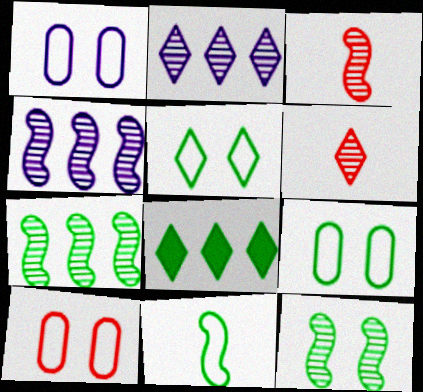[[1, 3, 8], 
[1, 9, 10], 
[3, 4, 12]]